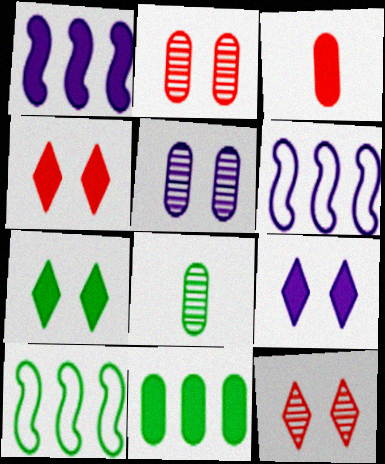[[1, 3, 7], 
[4, 6, 8], 
[4, 7, 9], 
[7, 8, 10]]